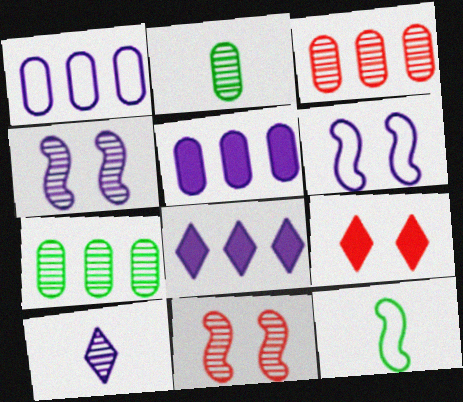[[5, 6, 10], 
[7, 10, 11]]